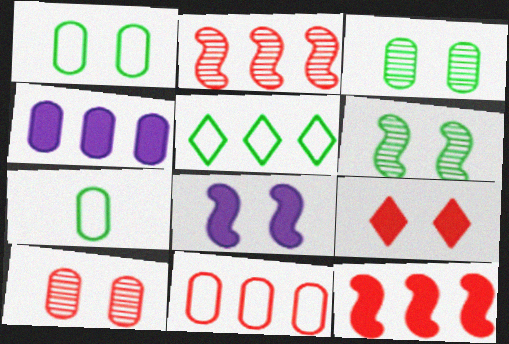[[2, 4, 5], 
[4, 7, 10]]